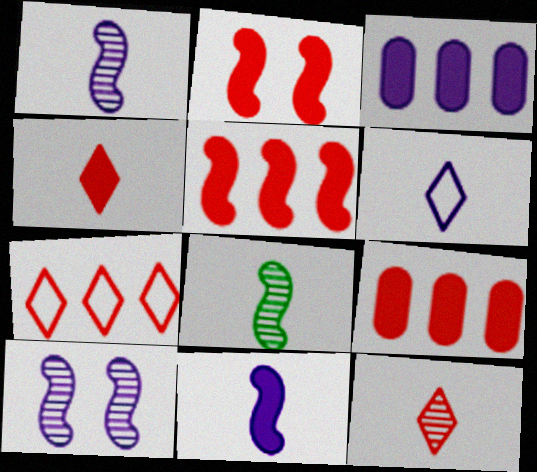[[2, 4, 9], 
[3, 6, 10]]